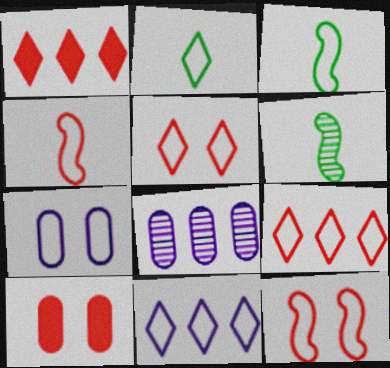[[1, 6, 7], 
[2, 5, 11], 
[3, 7, 9], 
[6, 10, 11]]